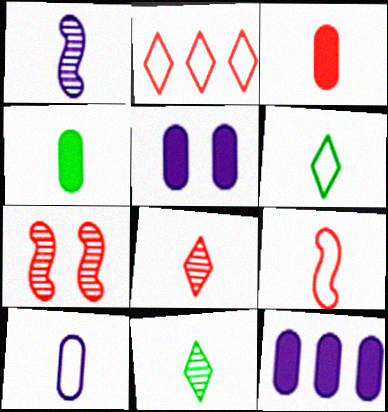[[1, 3, 6], 
[2, 3, 7], 
[3, 8, 9], 
[6, 7, 12], 
[6, 9, 10]]